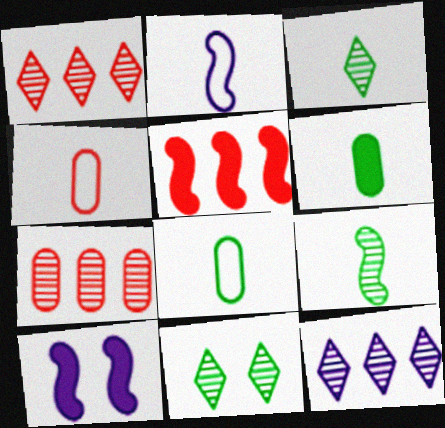[[1, 8, 10]]